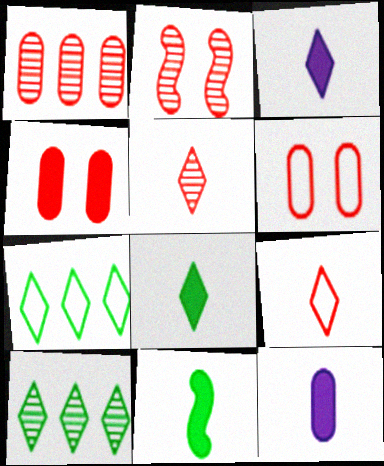[[1, 2, 5], 
[2, 7, 12]]